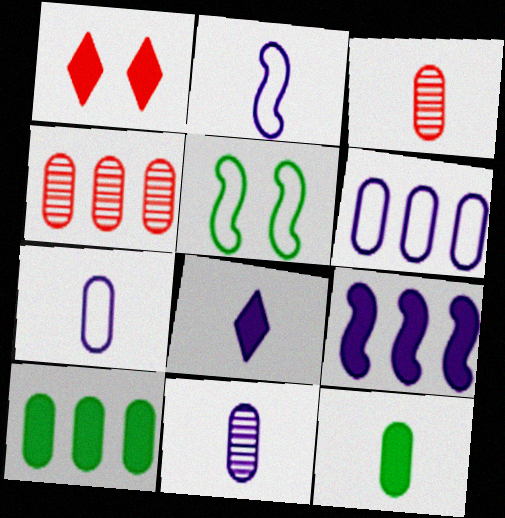[[1, 9, 12], 
[2, 8, 11], 
[3, 7, 12], 
[4, 5, 8], 
[4, 6, 10]]